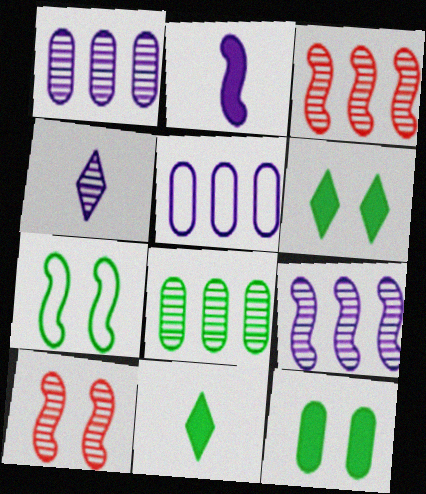[[2, 3, 7], 
[4, 8, 10], 
[5, 10, 11], 
[7, 8, 11]]